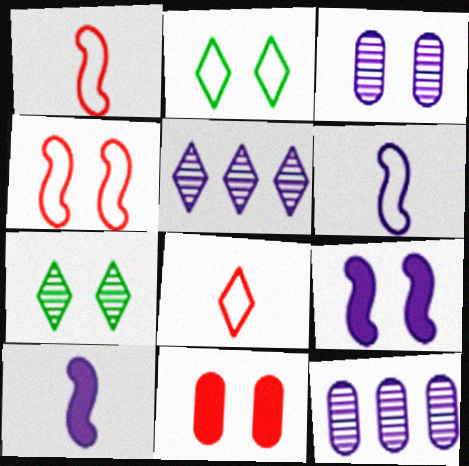[]